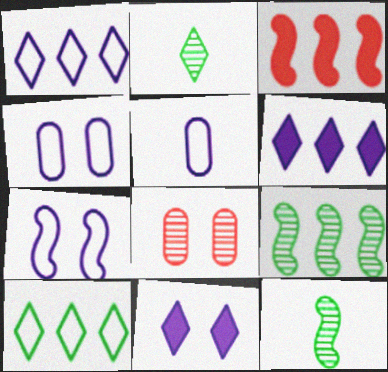[[1, 5, 7], 
[2, 3, 4], 
[3, 7, 12]]